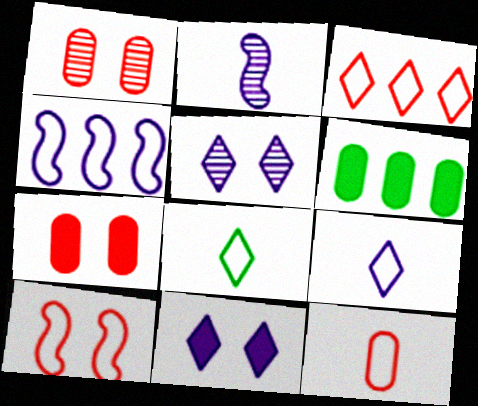[[3, 10, 12]]